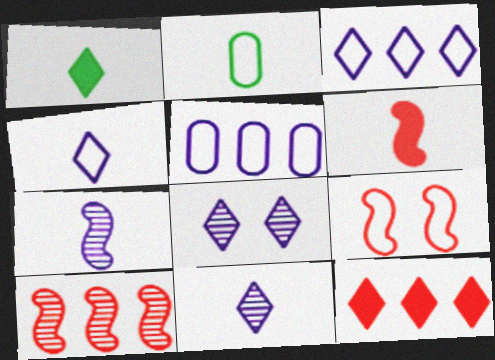[[2, 3, 9], 
[2, 6, 11], 
[6, 9, 10]]